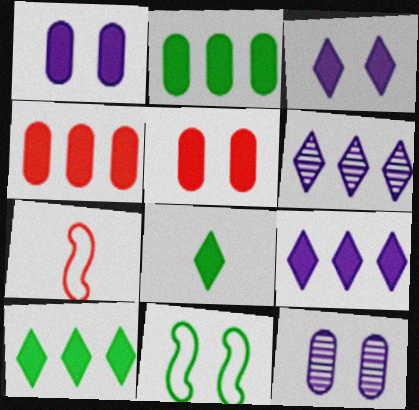[[7, 10, 12]]